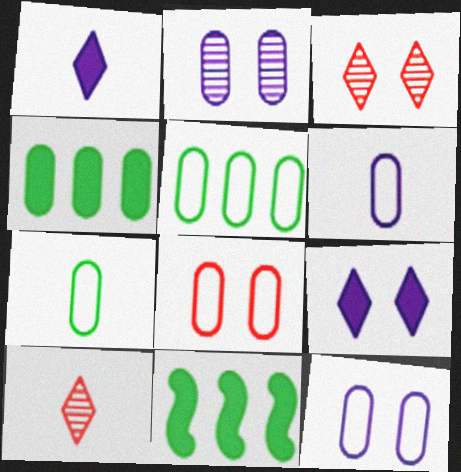[[3, 6, 11], 
[5, 6, 8], 
[10, 11, 12]]